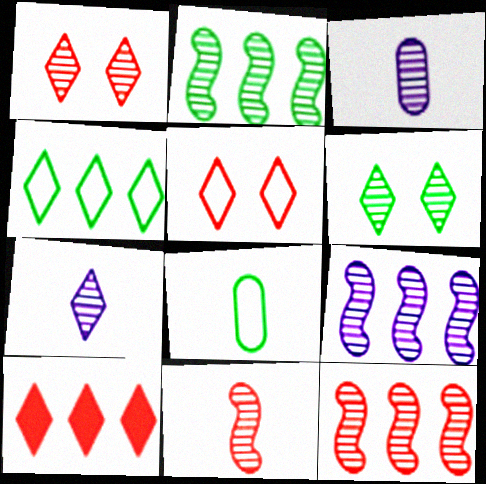[[1, 2, 3], 
[2, 9, 12], 
[3, 6, 12]]